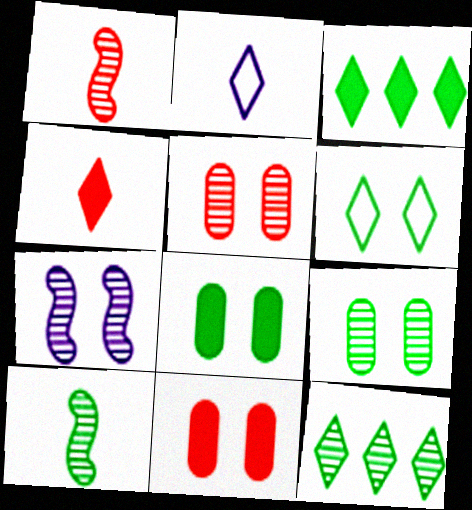[[6, 7, 11], 
[9, 10, 12]]